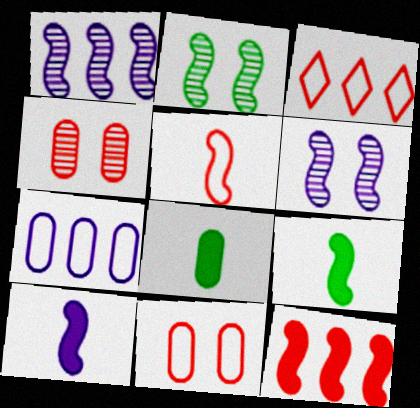[[3, 5, 11], 
[3, 6, 8], 
[4, 7, 8]]